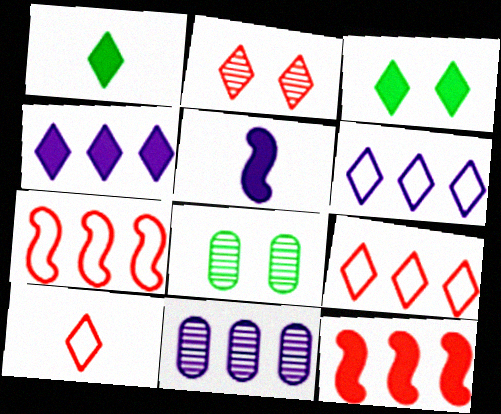[[1, 2, 6], 
[5, 8, 9]]